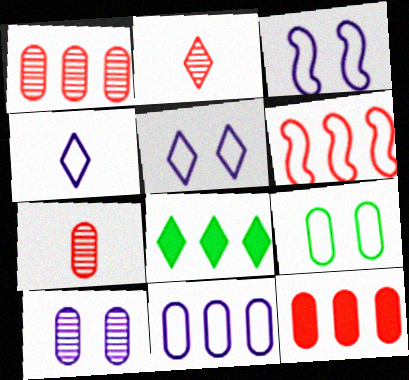[[2, 5, 8], 
[3, 4, 11], 
[3, 7, 8], 
[4, 6, 9]]